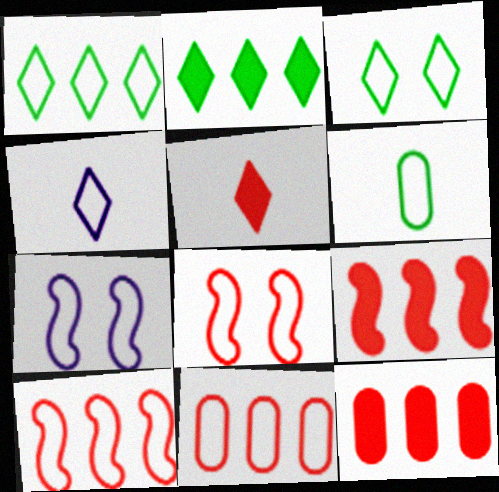[]